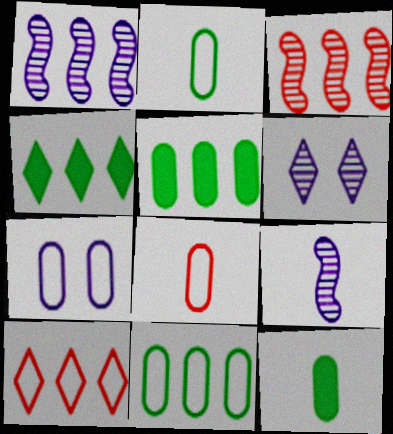[[1, 5, 10], 
[7, 8, 11]]